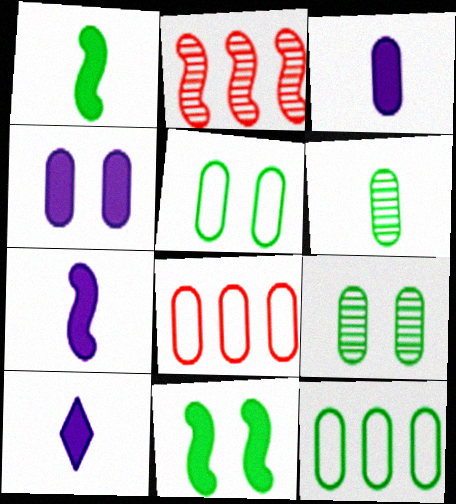[[2, 5, 10], 
[3, 7, 10], 
[3, 8, 9], 
[4, 6, 8]]